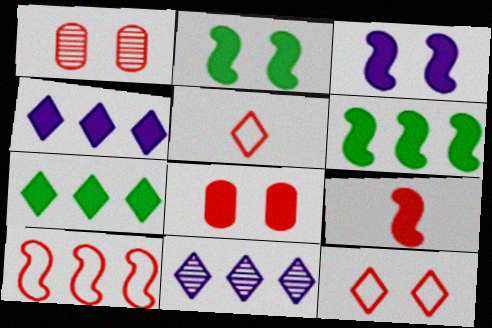[[3, 6, 9]]